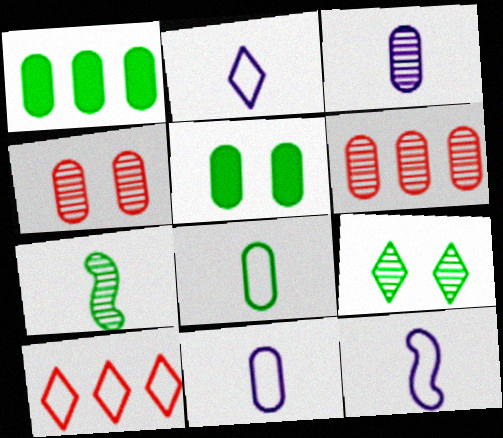[[1, 4, 11], 
[2, 11, 12], 
[5, 6, 11]]